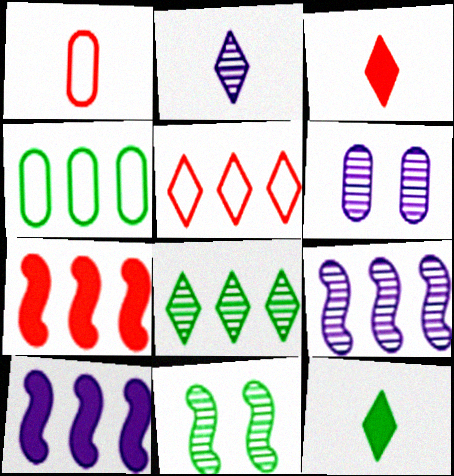[[2, 6, 9], 
[4, 11, 12]]